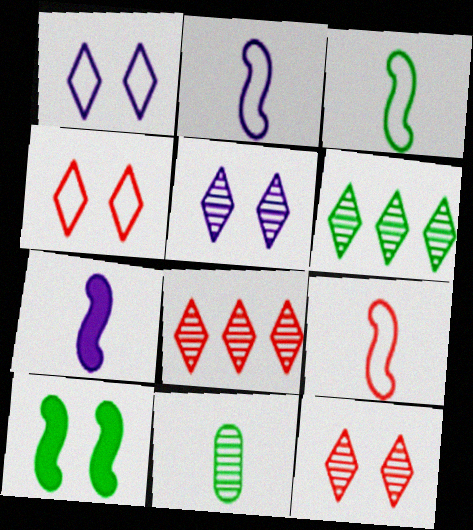[[2, 3, 9]]